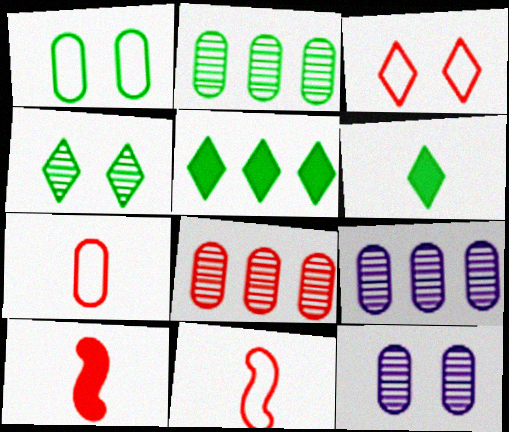[[2, 8, 9], 
[3, 8, 10], 
[5, 11, 12]]